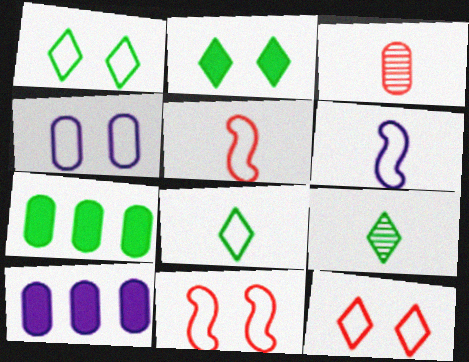[[1, 4, 11], 
[3, 4, 7], 
[9, 10, 11]]